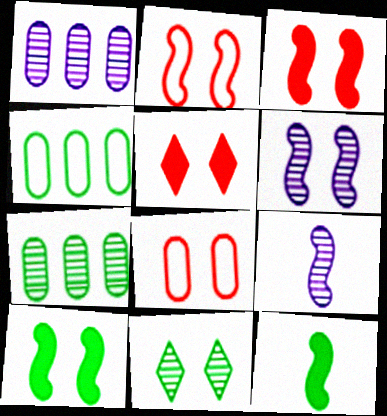[[2, 6, 10], 
[4, 5, 9], 
[4, 11, 12]]